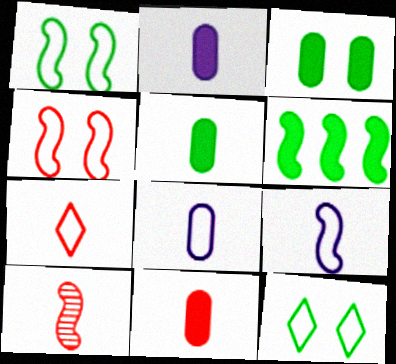[[2, 5, 11], 
[7, 10, 11]]